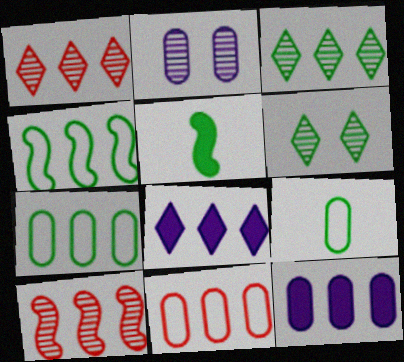[[1, 4, 12], 
[5, 6, 7], 
[7, 8, 10]]